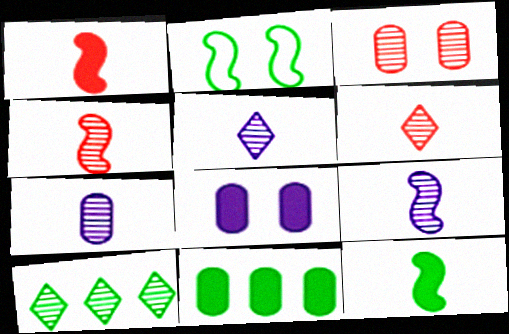[[3, 9, 10], 
[5, 7, 9]]